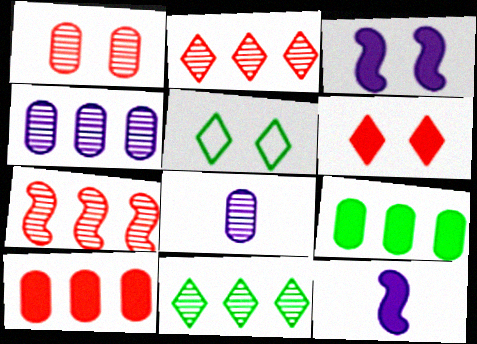[[1, 3, 5], 
[4, 7, 11], 
[6, 9, 12]]